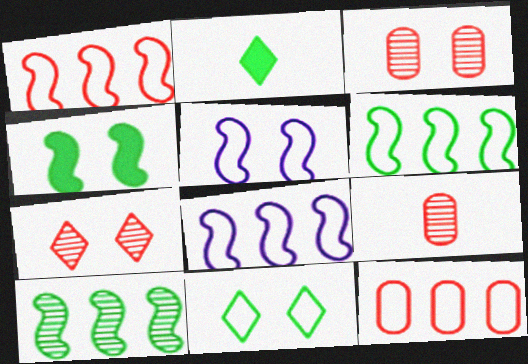[[1, 6, 8], 
[2, 3, 8]]